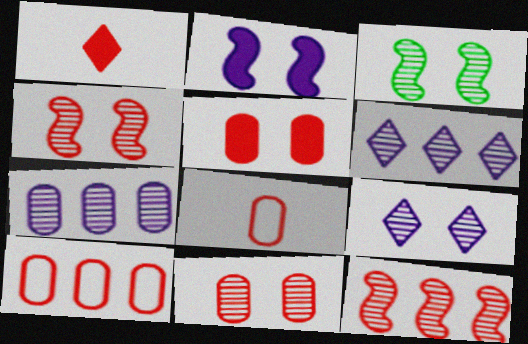[[1, 4, 10], 
[3, 9, 11]]